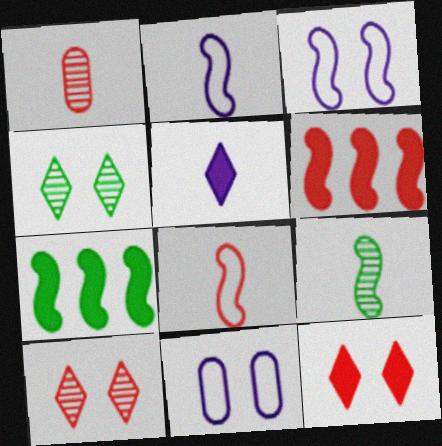[[3, 6, 9]]